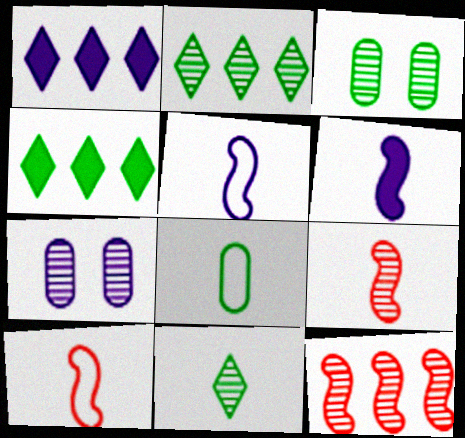[[1, 3, 10], 
[1, 5, 7], 
[2, 7, 9], 
[4, 7, 10], 
[7, 11, 12]]